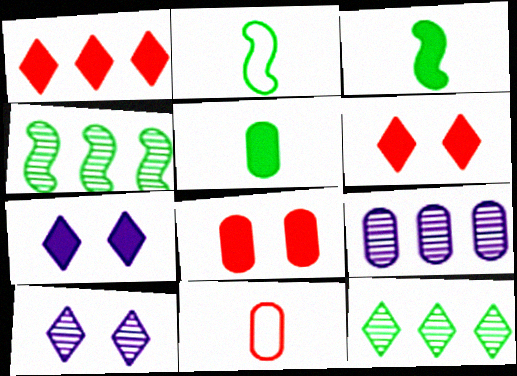[[2, 6, 9], 
[4, 7, 11]]